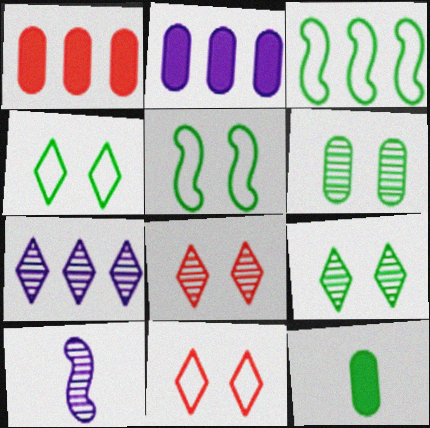[[1, 3, 7], 
[1, 4, 10], 
[3, 9, 12]]